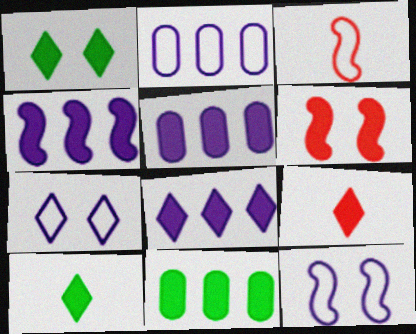[[1, 8, 9], 
[4, 5, 8], 
[5, 6, 10]]